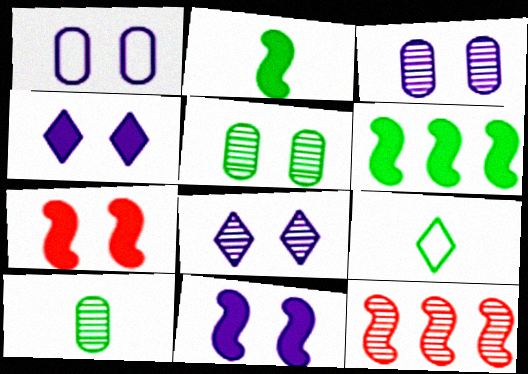[[1, 8, 11], 
[2, 9, 10], 
[5, 6, 9], 
[8, 10, 12]]